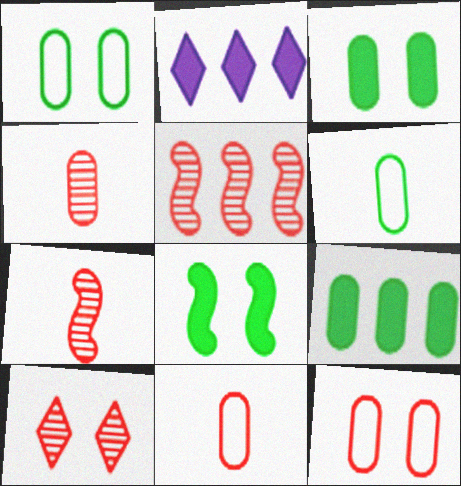[[1, 2, 7], 
[4, 5, 10]]